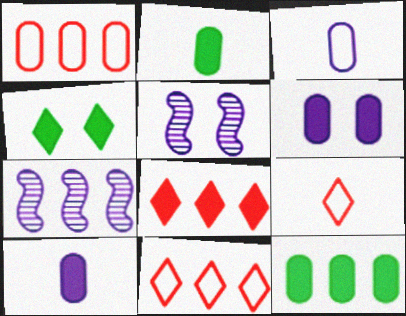[[2, 5, 11], 
[5, 9, 12], 
[7, 11, 12]]